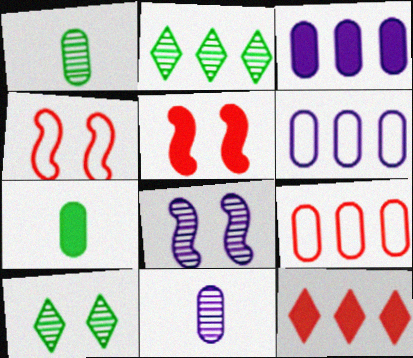[]